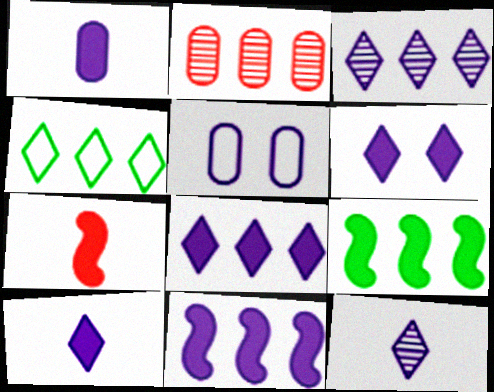[[1, 6, 11], 
[2, 4, 11], 
[5, 11, 12], 
[6, 8, 10]]